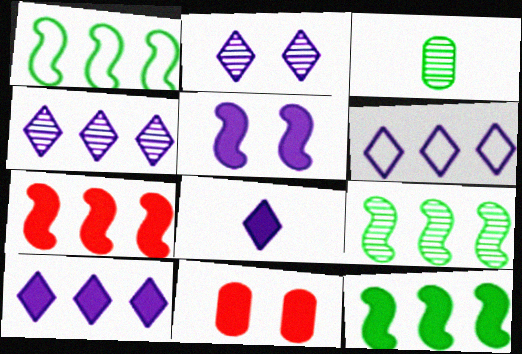[[1, 9, 12], 
[2, 6, 8], 
[4, 6, 10], 
[8, 11, 12]]